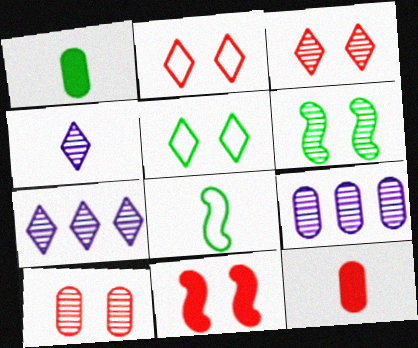[[2, 10, 11], 
[4, 8, 12]]